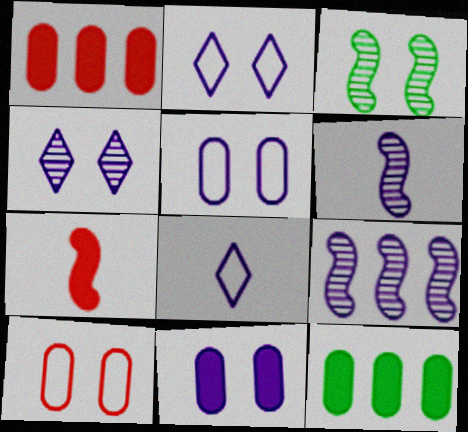[[1, 3, 8], 
[8, 9, 11]]